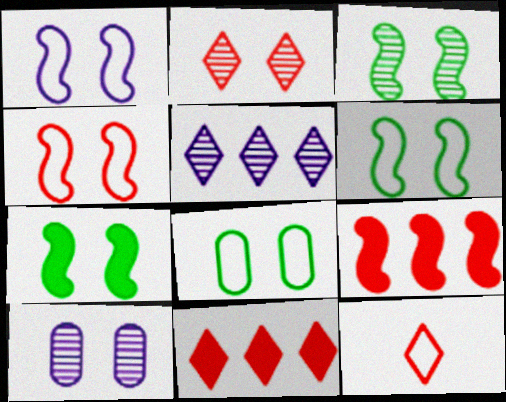[[1, 4, 6], 
[2, 3, 10], 
[2, 11, 12], 
[3, 6, 7]]